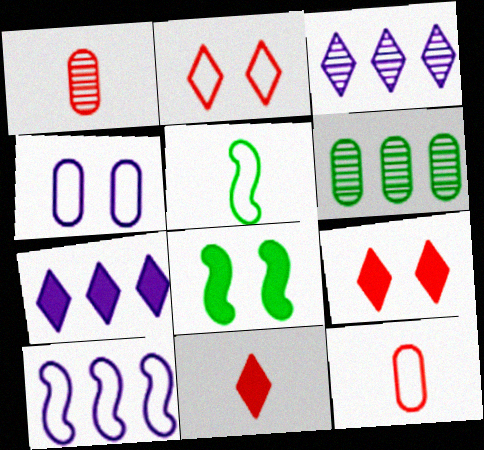[[3, 8, 12]]